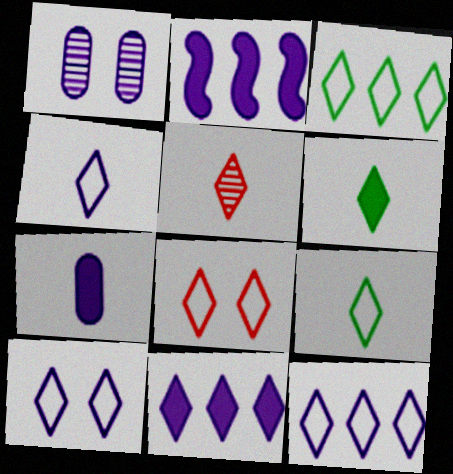[[1, 2, 4], 
[3, 4, 8], 
[4, 5, 6], 
[4, 10, 12], 
[8, 9, 12]]